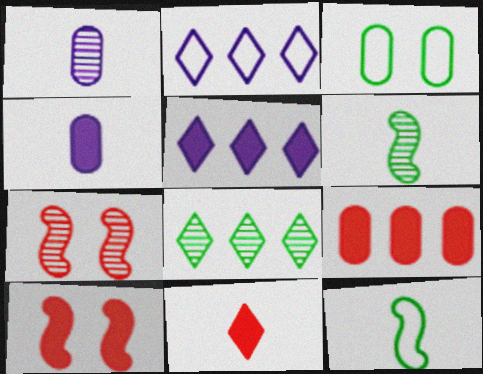[[1, 3, 9], 
[1, 7, 8], 
[1, 11, 12], 
[9, 10, 11]]